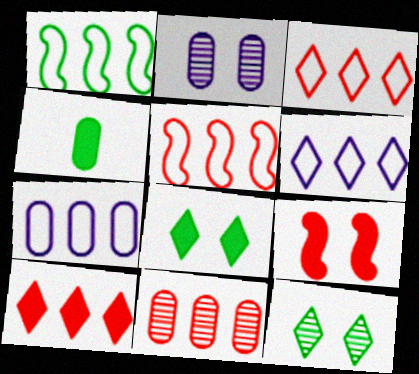[[1, 3, 7], 
[1, 4, 12], 
[5, 10, 11]]